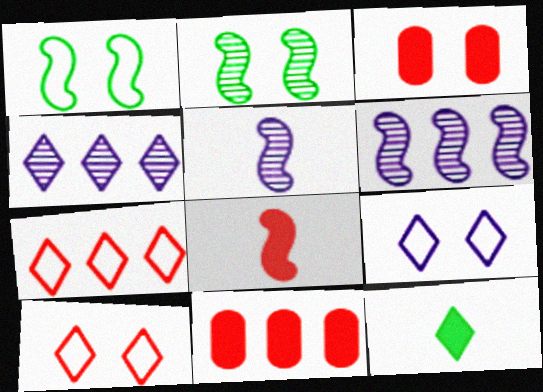[[1, 6, 8], 
[2, 3, 9], 
[4, 10, 12]]